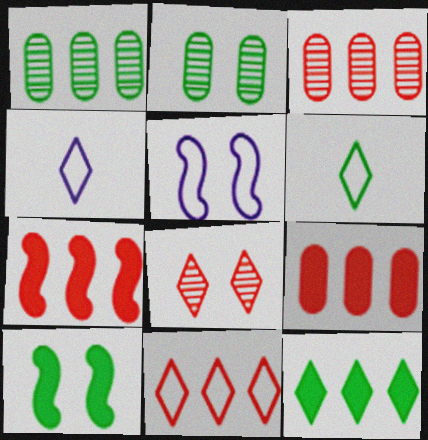[[1, 6, 10], 
[2, 4, 7], 
[3, 4, 10], 
[3, 7, 11], 
[4, 8, 12]]